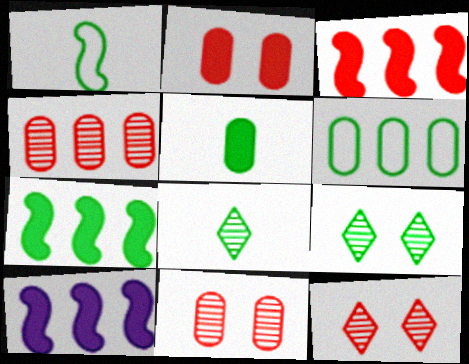[[1, 5, 8], 
[3, 7, 10]]